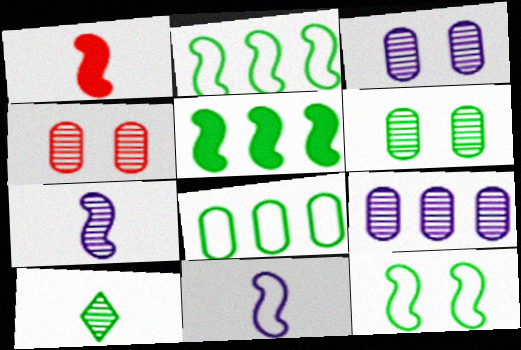[[3, 4, 6]]